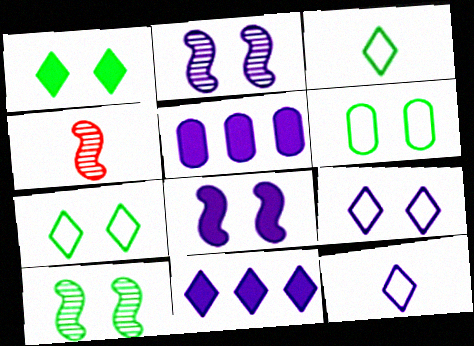[[1, 6, 10], 
[2, 5, 12], 
[4, 5, 7], 
[4, 6, 11]]